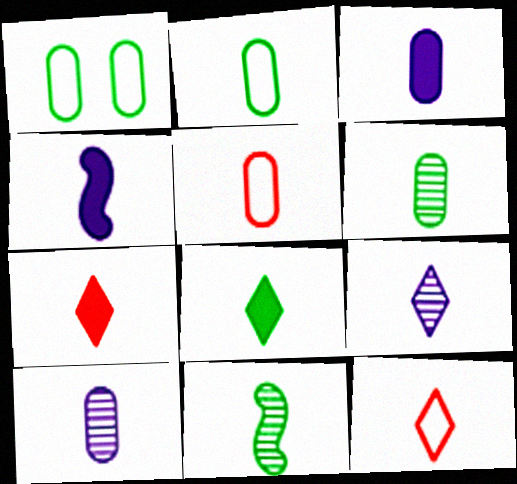[[2, 8, 11], 
[3, 5, 6], 
[3, 11, 12], 
[4, 6, 12], 
[8, 9, 12]]